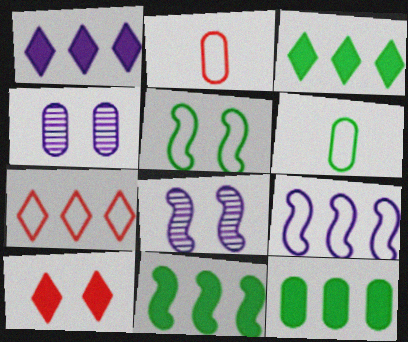[[2, 3, 8], 
[2, 4, 12], 
[3, 11, 12], 
[4, 5, 10]]